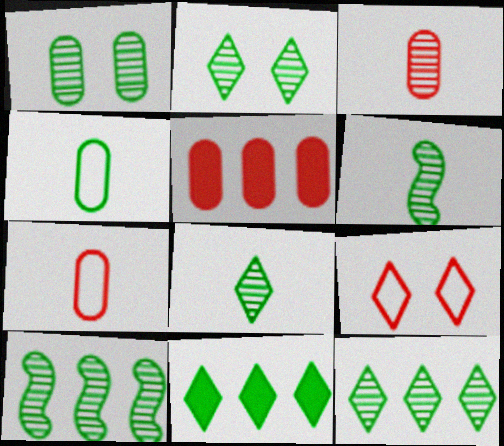[[1, 6, 12], 
[1, 8, 10], 
[2, 8, 12]]